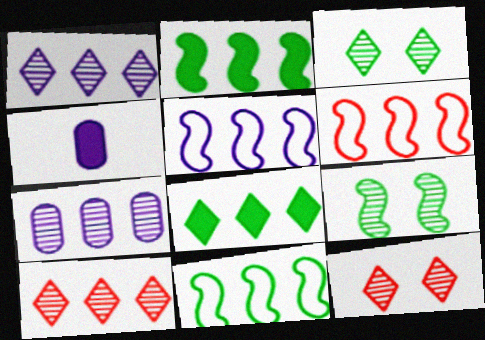[[3, 4, 6], 
[4, 11, 12], 
[5, 6, 11], 
[6, 7, 8]]